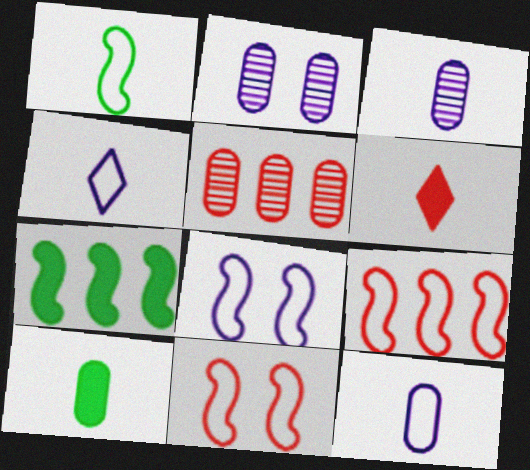[[1, 3, 6], 
[1, 8, 9], 
[5, 6, 11]]